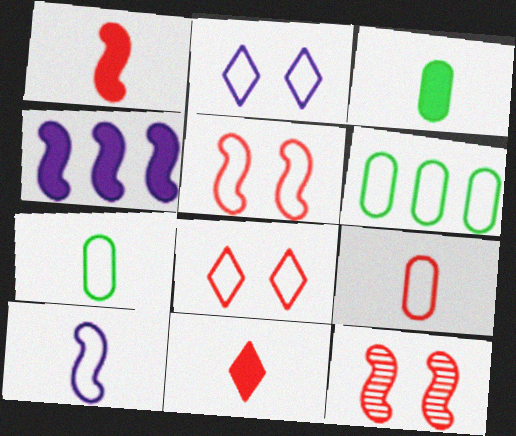[[6, 8, 10]]